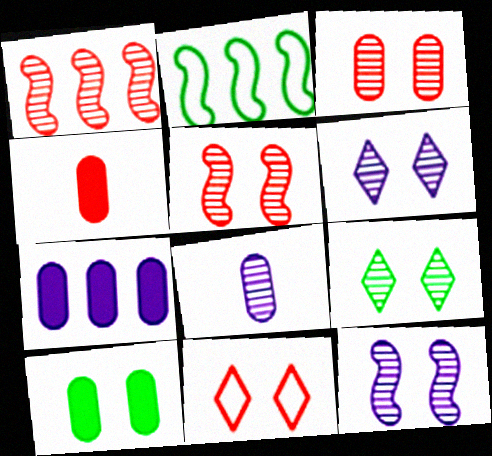[[1, 4, 11], 
[1, 8, 9], 
[2, 4, 6], 
[3, 9, 12], 
[4, 7, 10], 
[10, 11, 12]]